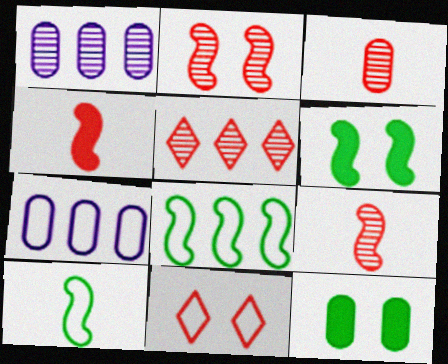[[2, 3, 5], 
[3, 7, 12], 
[7, 10, 11]]